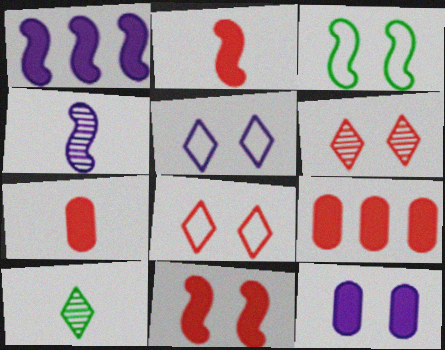[[3, 6, 12]]